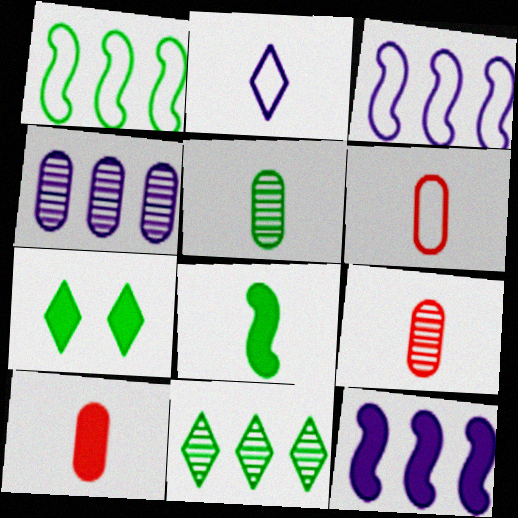[[1, 5, 7], 
[2, 8, 9], 
[3, 7, 9], 
[6, 9, 10], 
[7, 10, 12]]